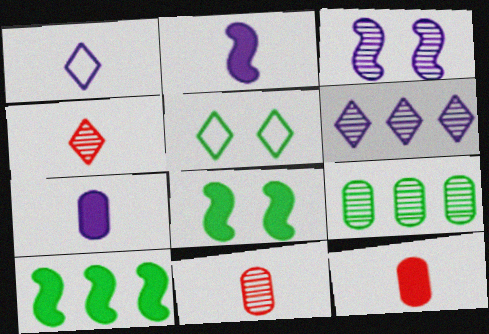[[3, 4, 9]]